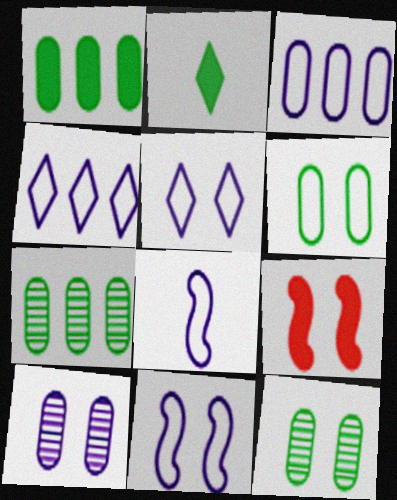[[3, 5, 8], 
[5, 9, 12]]